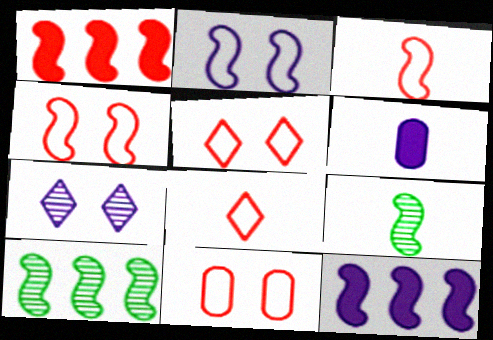[[1, 2, 9], 
[4, 5, 11], 
[4, 9, 12], 
[5, 6, 10], 
[6, 8, 9]]